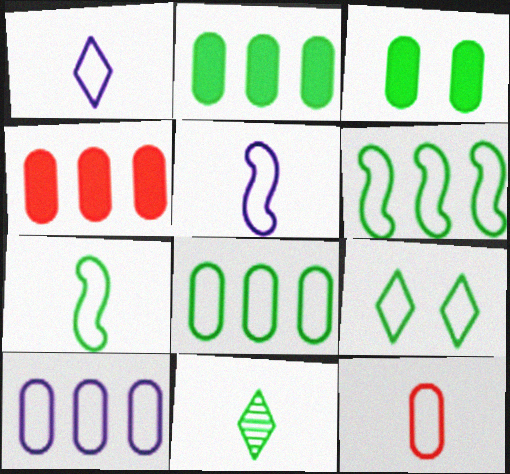[[1, 7, 12], 
[3, 6, 11], 
[7, 8, 9]]